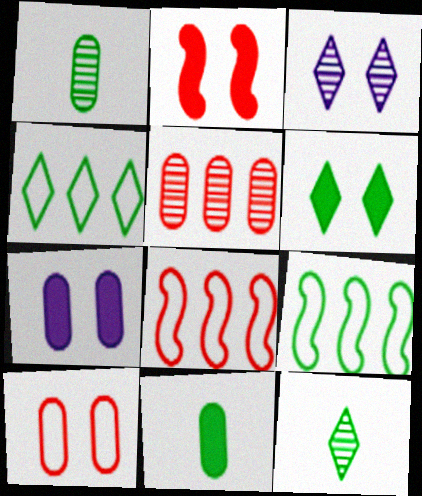[[1, 6, 9], 
[2, 6, 7], 
[3, 8, 11], 
[4, 6, 12], 
[7, 8, 12]]